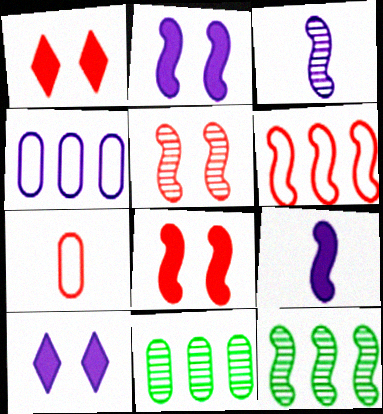[[3, 4, 10], 
[3, 5, 12], 
[7, 10, 12]]